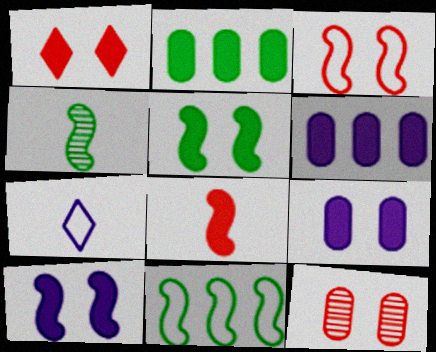[[1, 3, 12], 
[1, 5, 9], 
[4, 5, 11]]